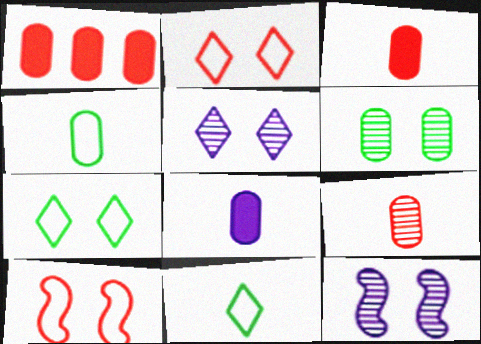[[1, 11, 12], 
[4, 8, 9]]